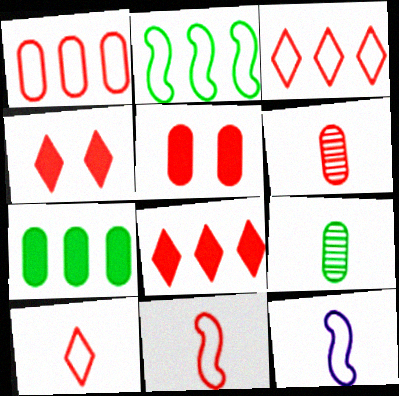[[1, 5, 6]]